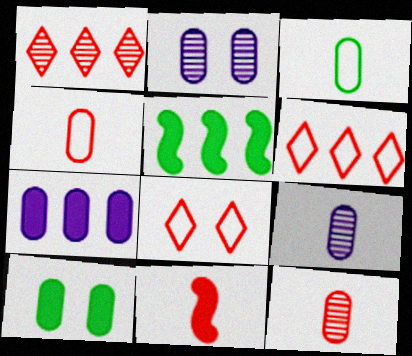[[5, 8, 9]]